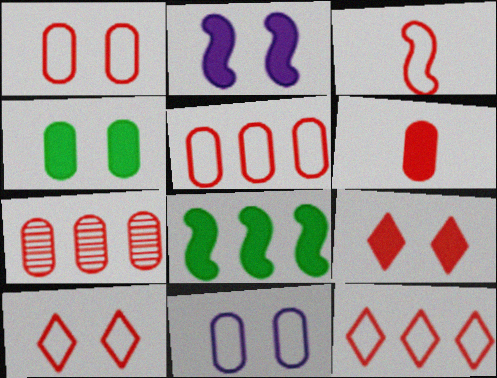[[1, 3, 12], 
[1, 6, 7], 
[2, 4, 9], 
[3, 5, 10], 
[3, 7, 9]]